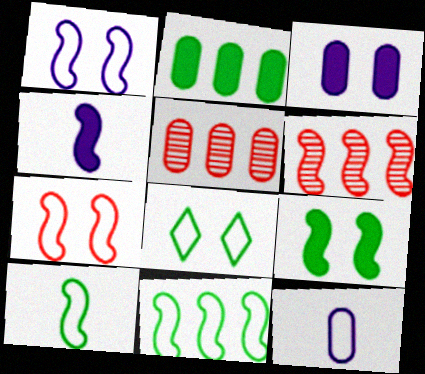[[4, 5, 8]]